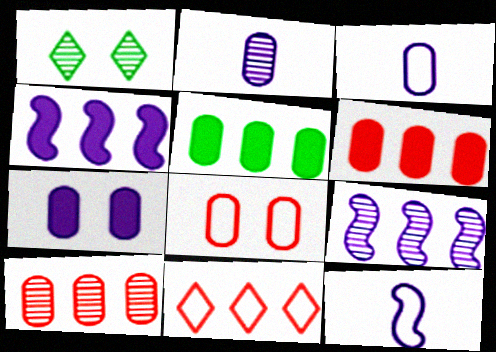[[1, 6, 12], 
[2, 5, 8], 
[5, 9, 11]]